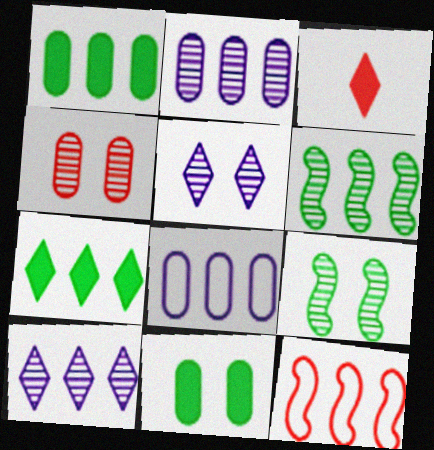[[1, 10, 12], 
[2, 7, 12], 
[3, 4, 12], 
[3, 8, 9], 
[4, 5, 9]]